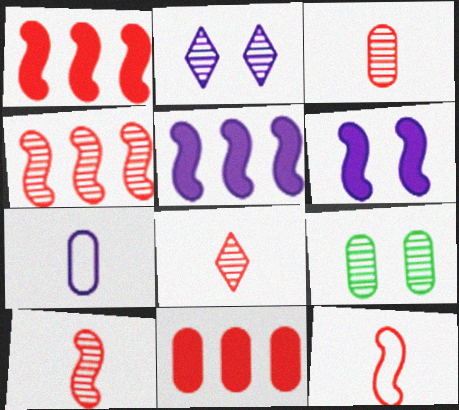[[2, 5, 7], 
[3, 8, 10], 
[7, 9, 11]]